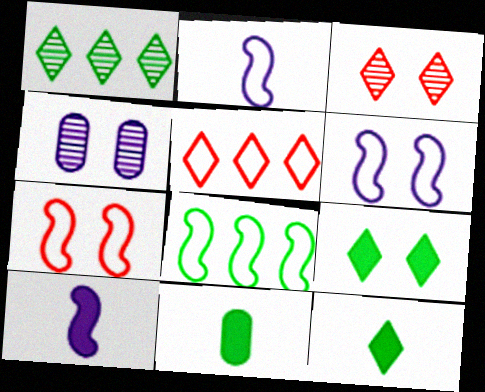[[2, 7, 8], 
[4, 7, 9]]